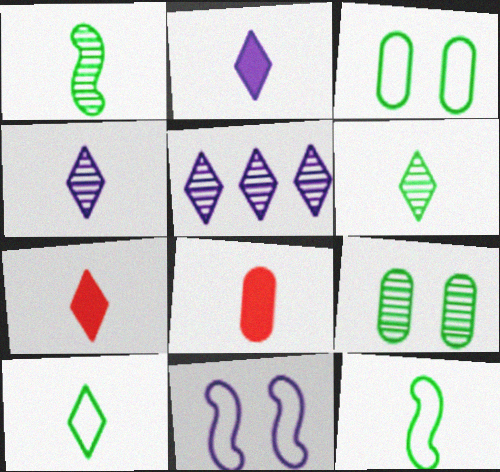[[4, 7, 10], 
[4, 8, 12]]